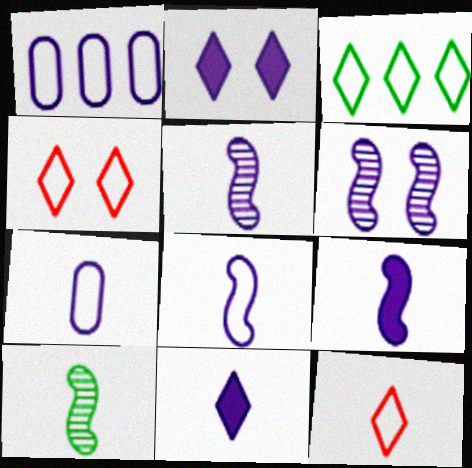[[1, 2, 5], 
[1, 6, 11], 
[5, 7, 11], 
[5, 8, 9]]